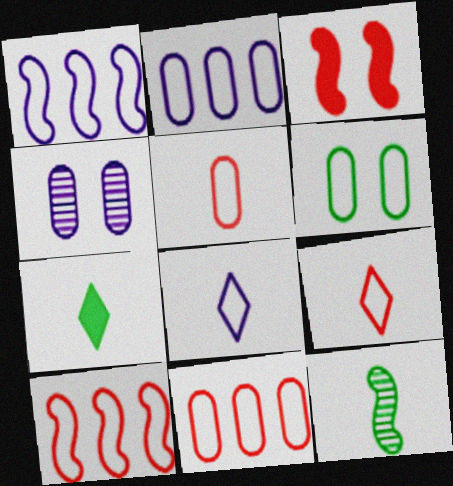[[1, 3, 12], 
[1, 6, 9], 
[2, 5, 6], 
[4, 7, 10], 
[6, 8, 10]]